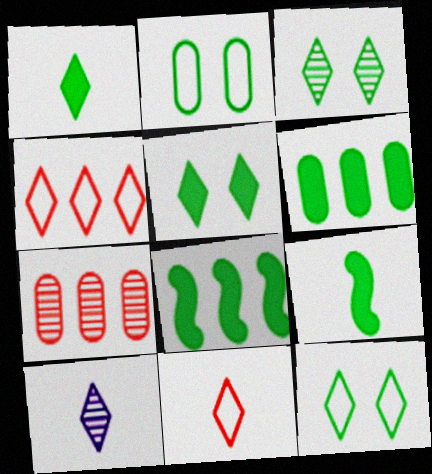[[1, 10, 11], 
[3, 5, 12], 
[4, 5, 10], 
[5, 6, 9]]